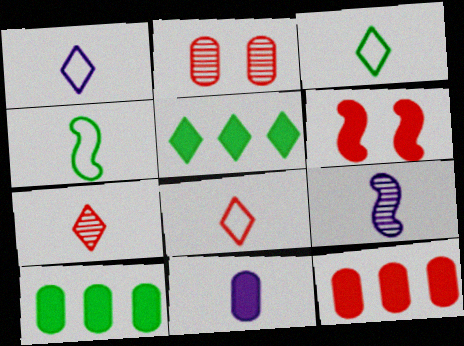[[1, 3, 8], 
[1, 9, 11], 
[4, 7, 11], 
[5, 6, 11]]